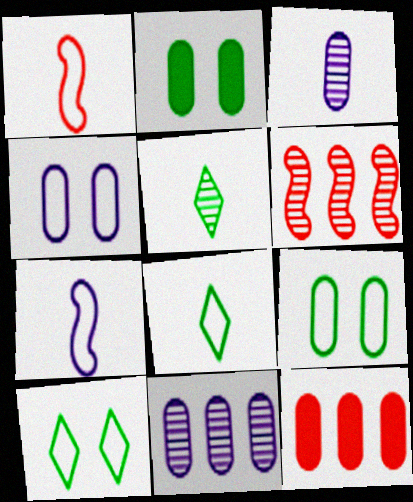[[3, 9, 12]]